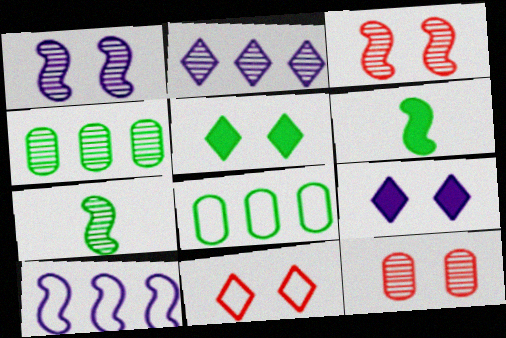[[2, 7, 12], 
[3, 6, 10], 
[5, 7, 8]]